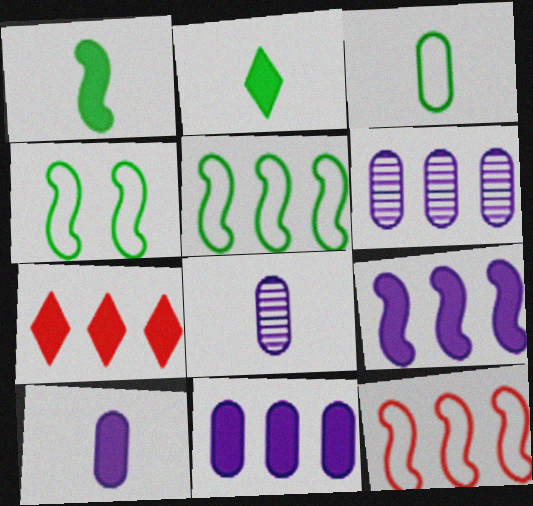[[4, 7, 8], 
[5, 6, 7]]